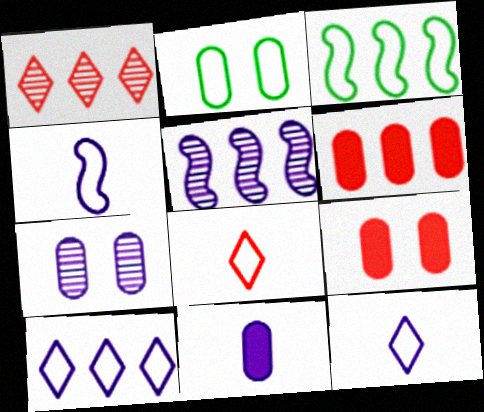[[2, 7, 9]]